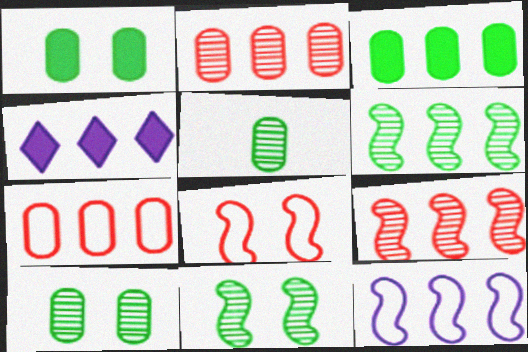[[4, 5, 8], 
[4, 6, 7]]